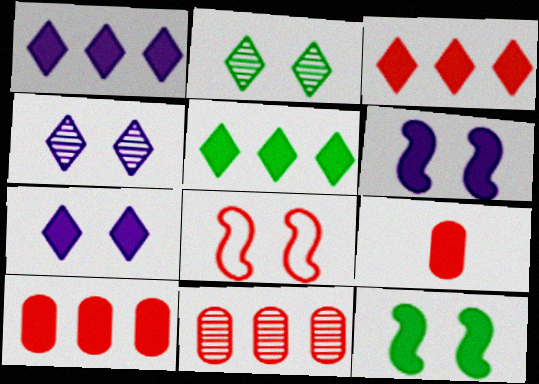[[1, 3, 5], 
[1, 9, 12], 
[5, 6, 9]]